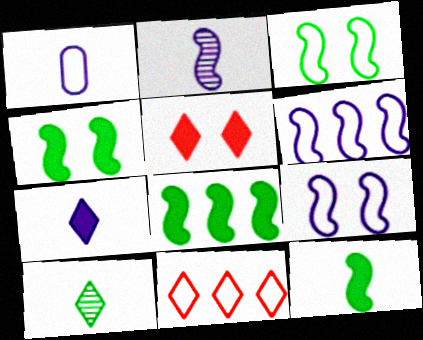[[1, 2, 7], 
[1, 3, 11], 
[4, 8, 12]]